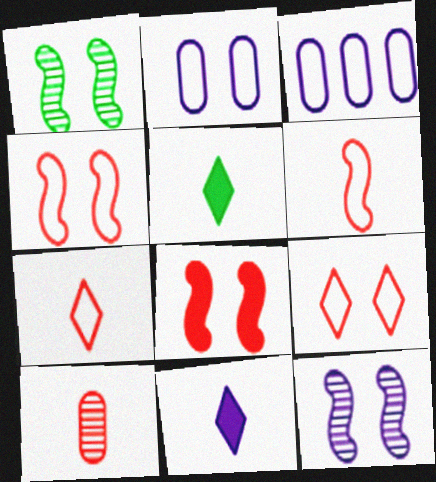[[3, 11, 12]]